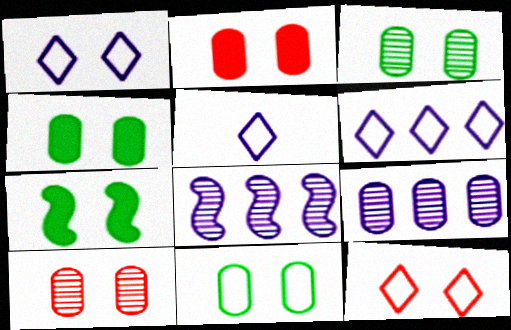[[1, 5, 6], 
[1, 7, 10], 
[3, 4, 11]]